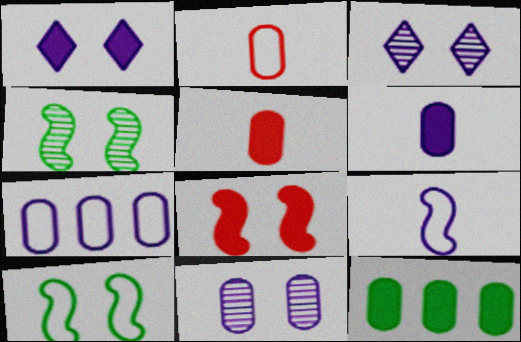[[2, 11, 12], 
[6, 7, 11]]